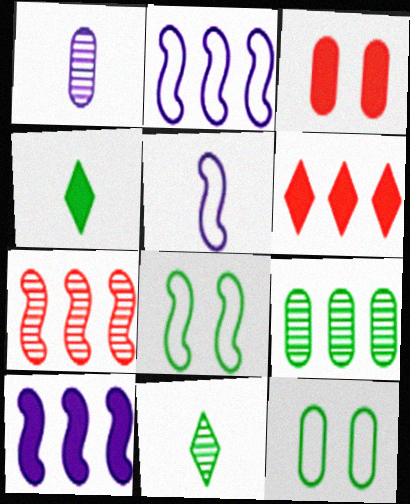[[1, 6, 8], 
[2, 3, 11], 
[2, 6, 9], 
[3, 4, 10], 
[4, 8, 9]]